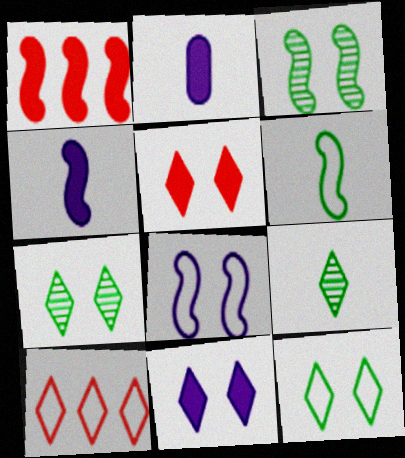[[2, 3, 10], 
[9, 10, 11]]